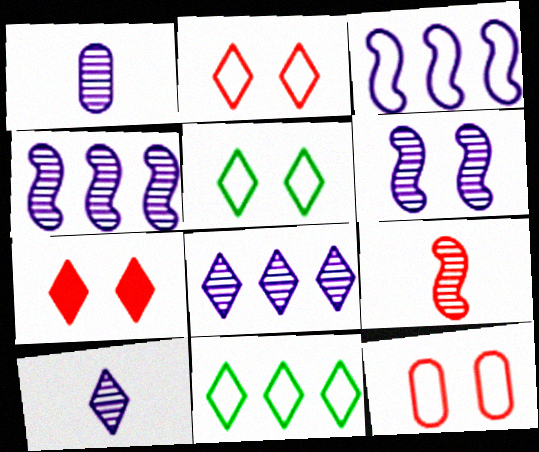[[1, 6, 8], 
[7, 10, 11]]